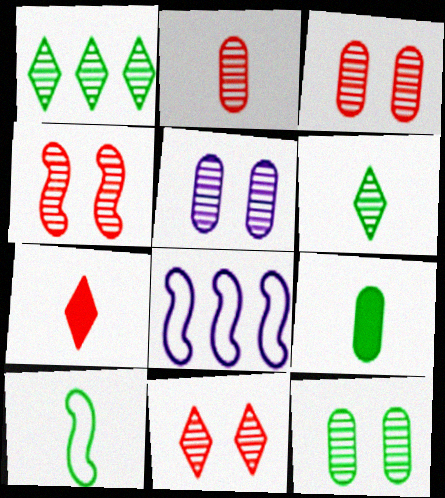[[3, 4, 11], 
[3, 5, 12], 
[6, 9, 10], 
[7, 8, 12], 
[8, 9, 11]]